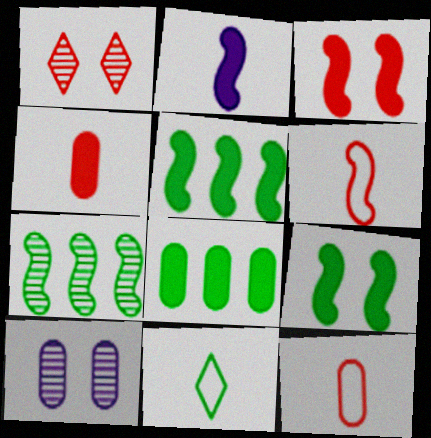[[2, 3, 5], 
[8, 10, 12]]